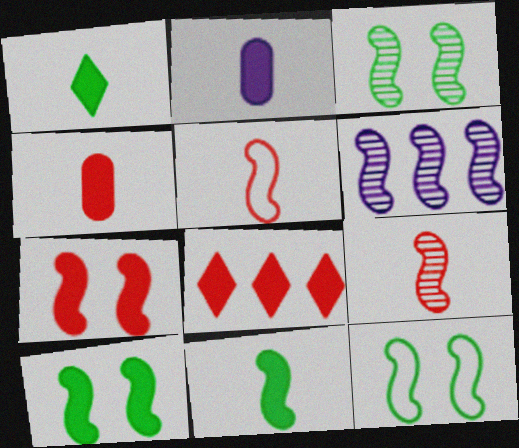[[2, 8, 10], 
[3, 6, 9], 
[3, 10, 12], 
[4, 7, 8], 
[5, 6, 10]]